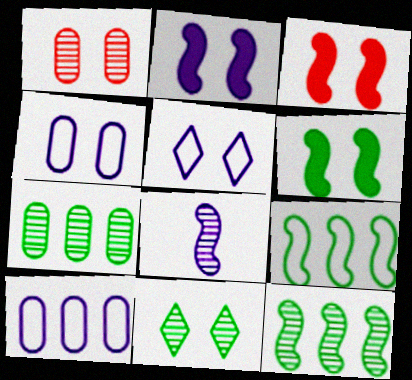[[1, 5, 6], 
[2, 3, 6], 
[3, 4, 11], 
[3, 8, 9]]